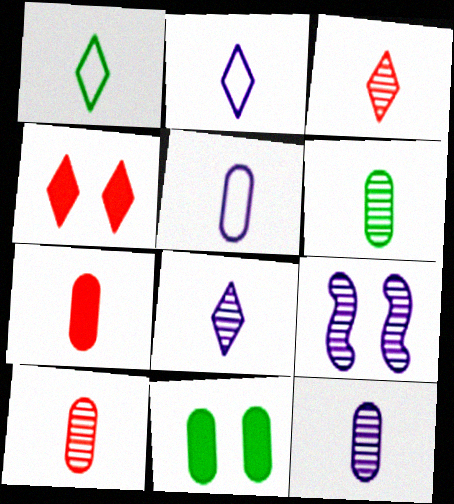[[5, 6, 7], 
[6, 10, 12]]